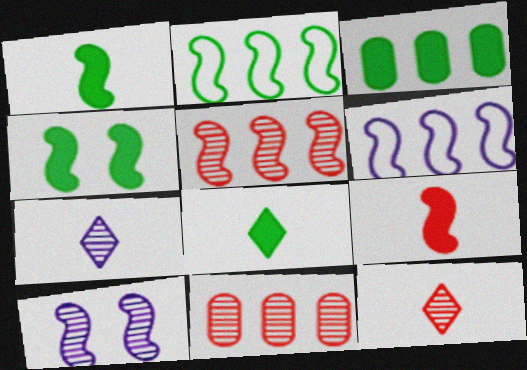[[2, 9, 10], 
[3, 4, 8]]